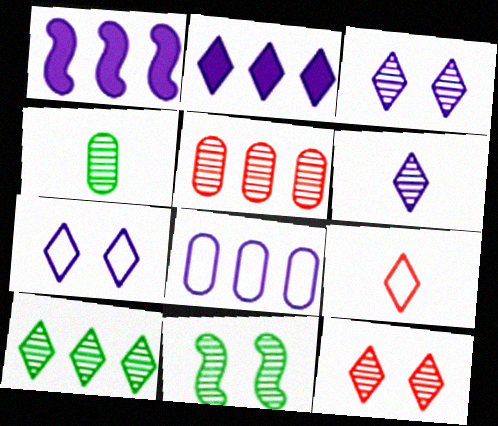[[2, 6, 7], 
[4, 10, 11], 
[5, 6, 11], 
[6, 10, 12]]